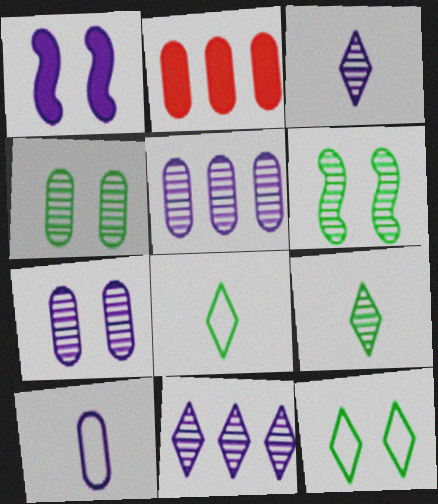[[1, 10, 11], 
[2, 4, 10]]